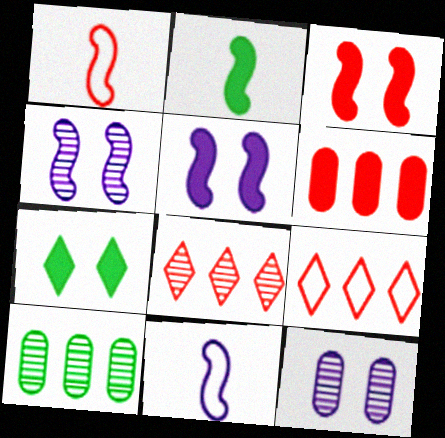[[2, 9, 12]]